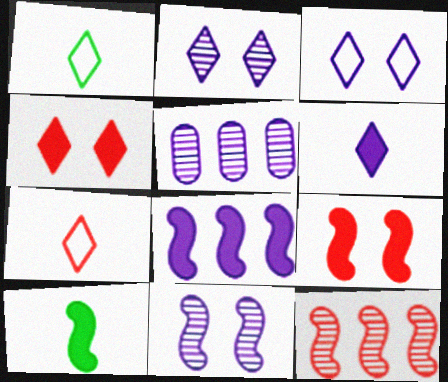[[1, 5, 9], 
[8, 9, 10]]